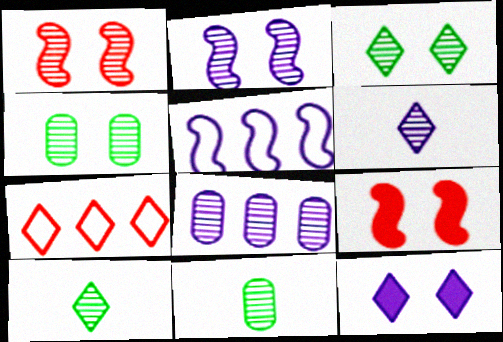[[1, 8, 10], 
[2, 6, 8], 
[7, 10, 12]]